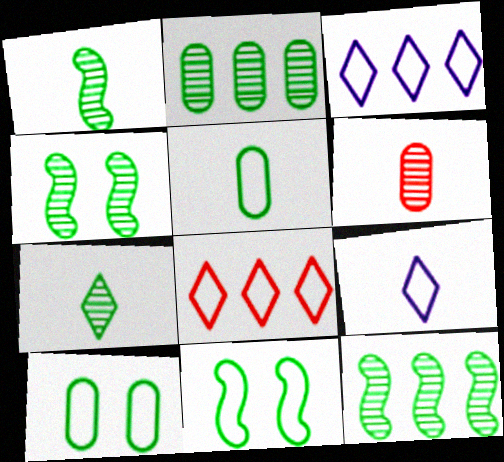[[1, 4, 12], 
[2, 4, 7]]